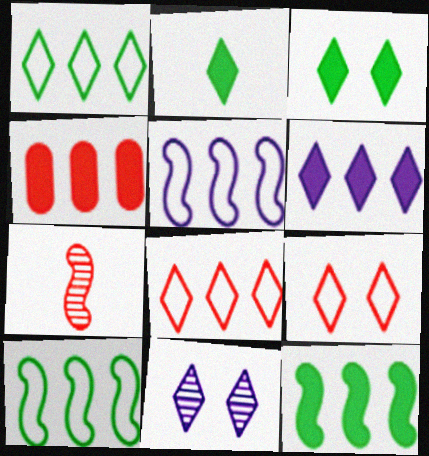[[2, 8, 11], 
[3, 9, 11], 
[4, 6, 12], 
[4, 7, 9]]